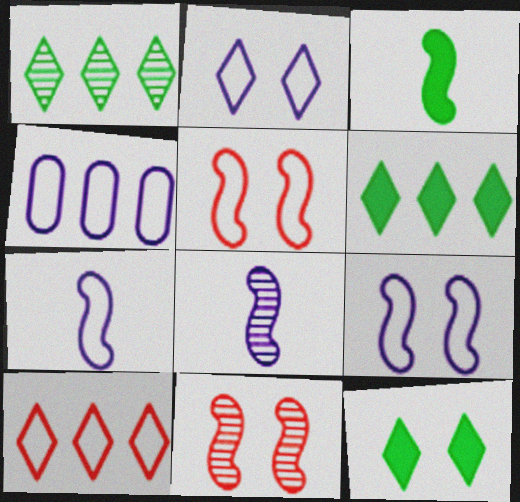[[2, 4, 7]]